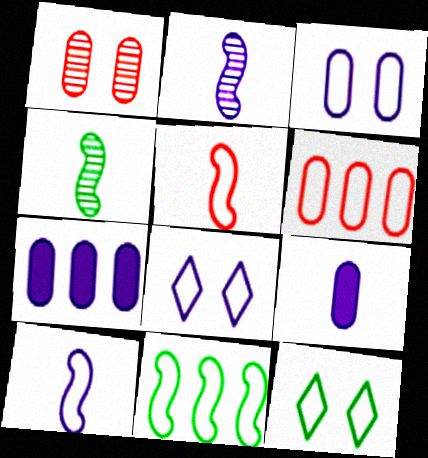[[2, 7, 8], 
[6, 10, 12]]